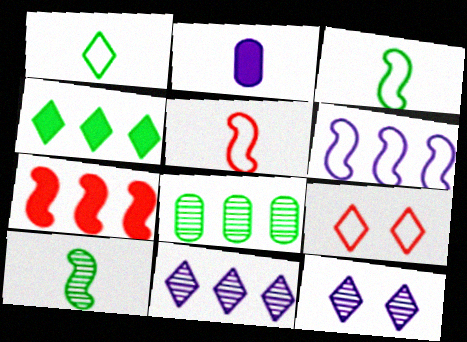[[2, 6, 12]]